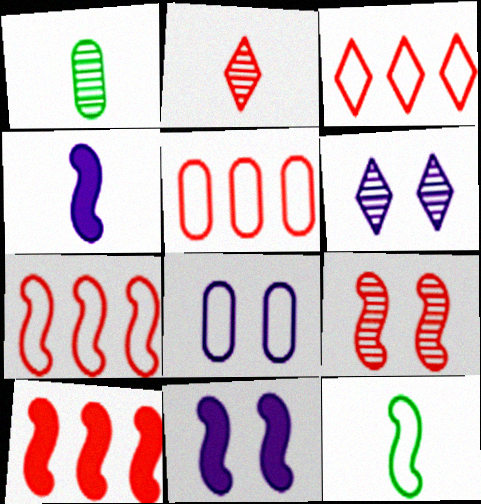[[1, 3, 11], 
[3, 5, 7], 
[3, 8, 12], 
[6, 8, 11]]